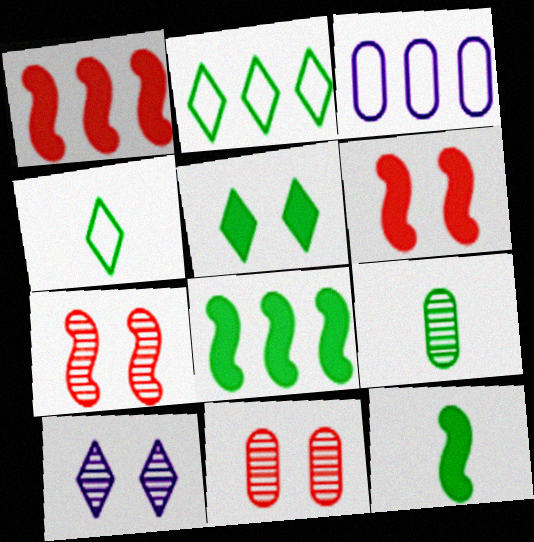[[4, 9, 12]]